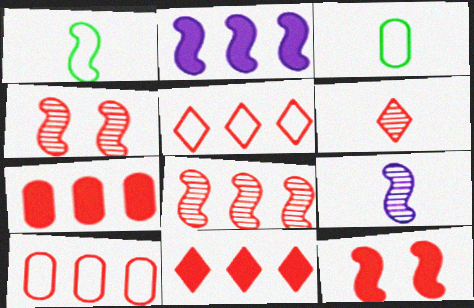[[1, 2, 4], 
[5, 7, 8], 
[6, 10, 12], 
[8, 10, 11]]